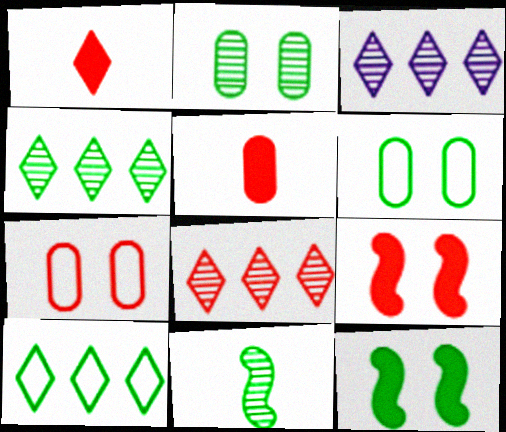[[2, 4, 11], 
[3, 4, 8]]